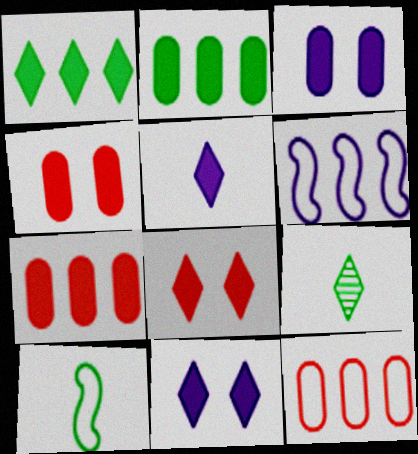[[1, 5, 8], 
[4, 6, 9]]